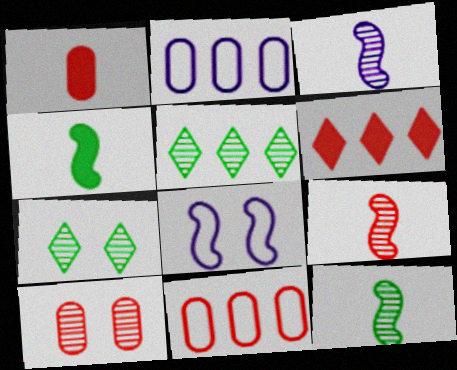[[1, 5, 8], 
[1, 10, 11], 
[3, 5, 10], 
[3, 9, 12]]